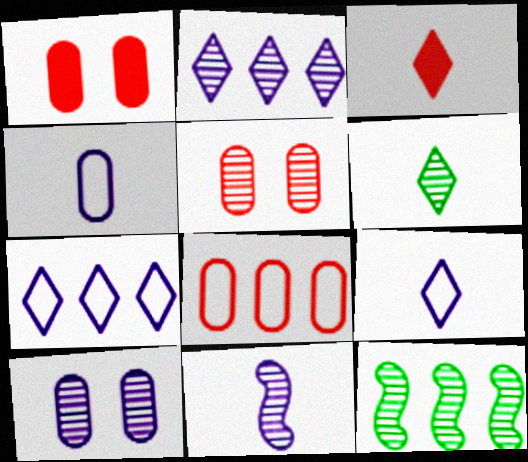[[1, 9, 12], 
[2, 10, 11], 
[3, 6, 9]]